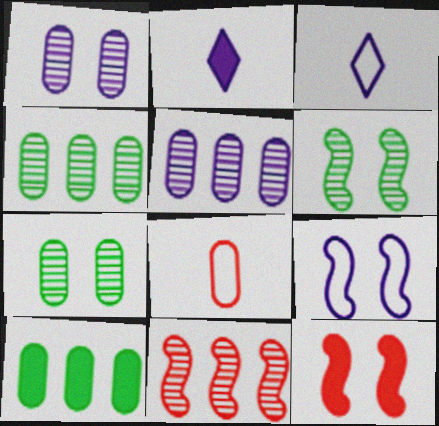[[1, 8, 10], 
[2, 5, 9], 
[2, 10, 12], 
[3, 4, 12], 
[6, 9, 12]]